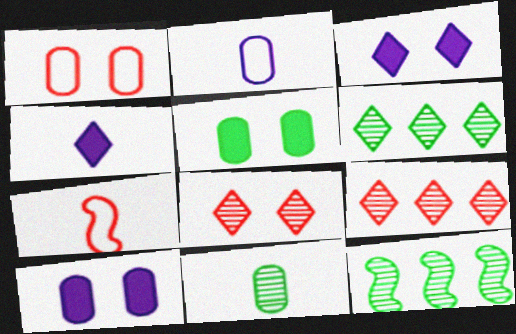[[1, 4, 12], 
[4, 7, 11], 
[6, 7, 10]]